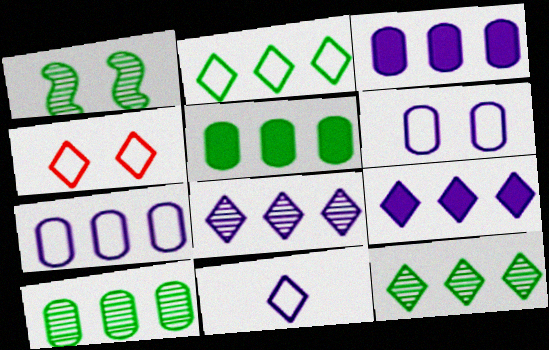[[2, 4, 11]]